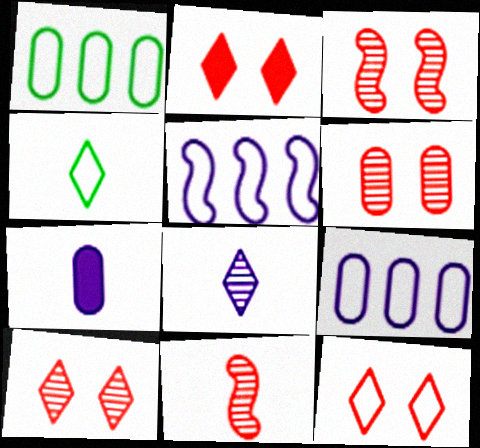[[1, 6, 7], 
[2, 10, 12], 
[3, 6, 10], 
[4, 7, 11]]